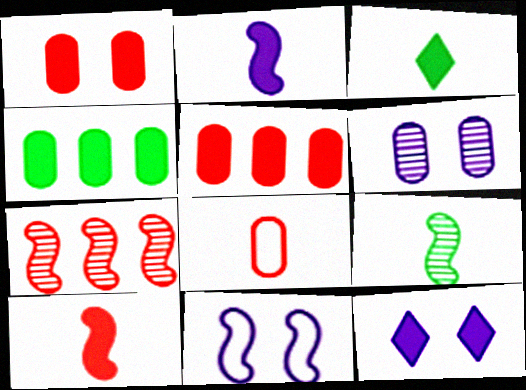[[4, 6, 8], 
[4, 10, 12], 
[6, 11, 12]]